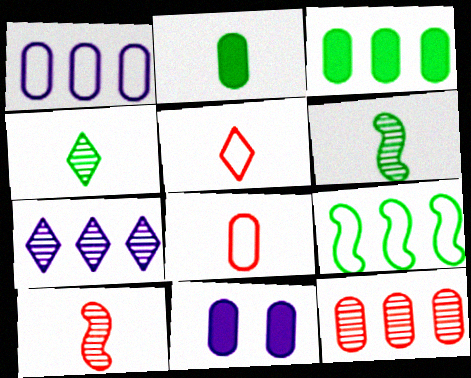[[1, 3, 12]]